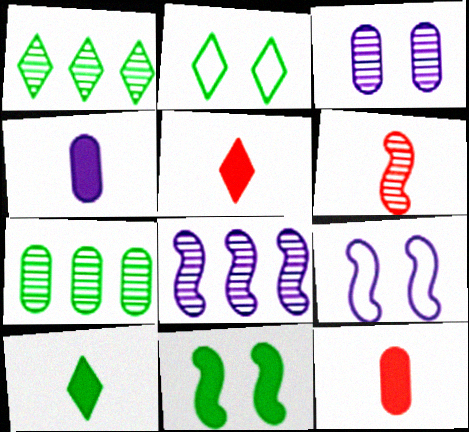[[1, 2, 10], 
[1, 3, 6], 
[1, 9, 12], 
[2, 8, 12], 
[5, 7, 9]]